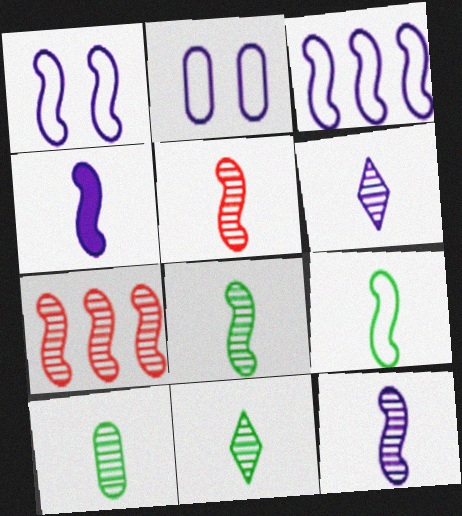[[4, 5, 9], 
[5, 6, 10], 
[5, 8, 12], 
[8, 10, 11]]